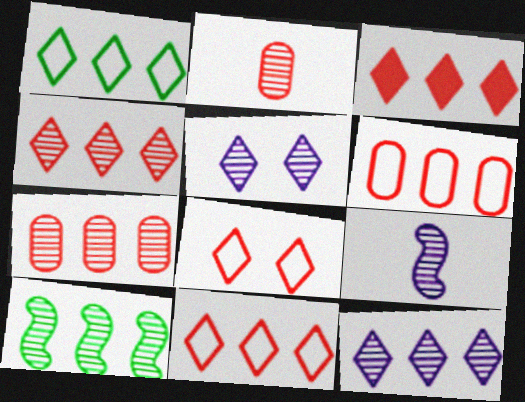[[1, 3, 12], 
[2, 5, 10], 
[3, 4, 11], 
[7, 10, 12]]